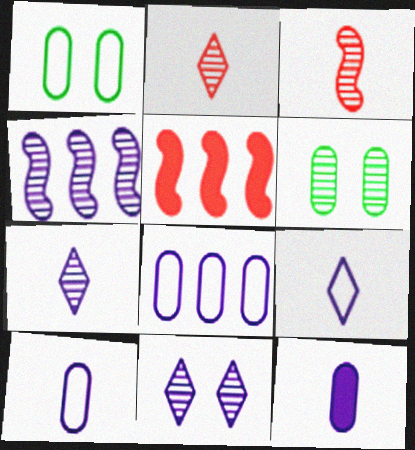[[1, 5, 7], 
[2, 4, 6], 
[5, 6, 9]]